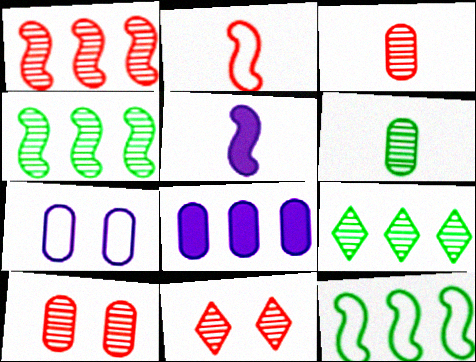[[1, 3, 11]]